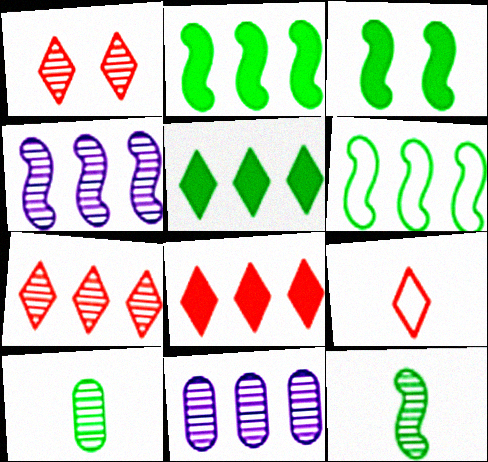[[1, 4, 10], 
[1, 8, 9], 
[1, 11, 12], 
[3, 6, 12], 
[3, 9, 11], 
[6, 8, 11]]